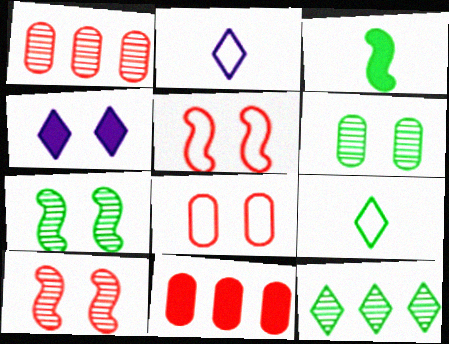[[2, 7, 11], 
[3, 4, 11], 
[4, 5, 6], 
[4, 7, 8]]